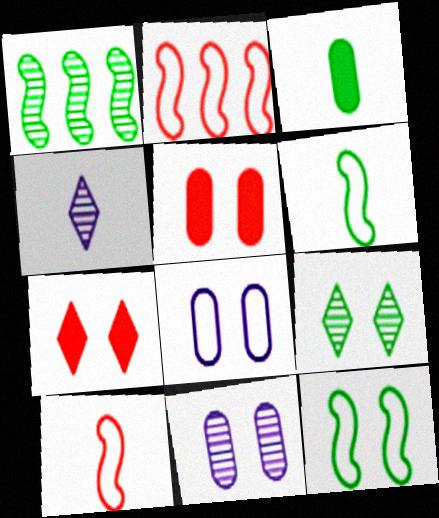[[3, 4, 10], 
[7, 11, 12]]